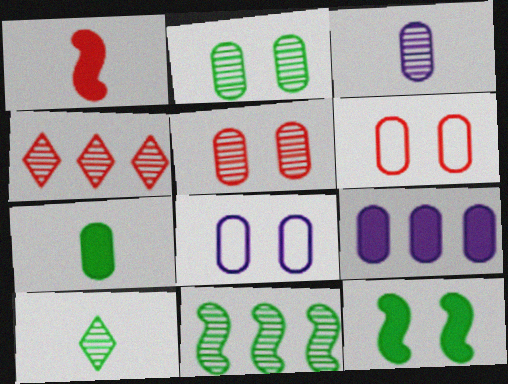[[1, 4, 6], 
[2, 10, 11], 
[3, 8, 9]]